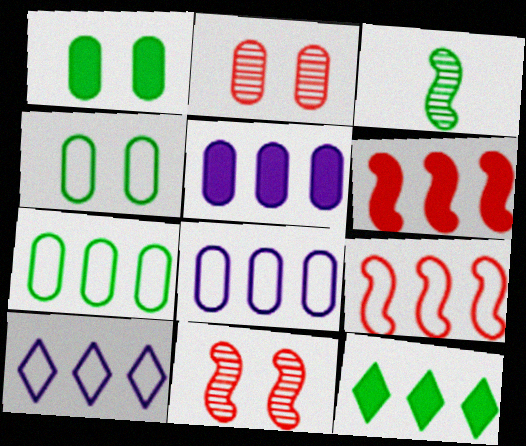[[3, 4, 12], 
[5, 6, 12], 
[7, 9, 10]]